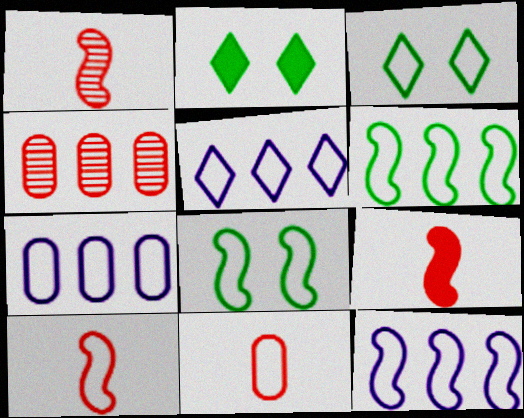[[1, 2, 7], 
[1, 9, 10], 
[3, 7, 10], 
[3, 11, 12], 
[5, 7, 12], 
[5, 8, 11], 
[8, 10, 12]]